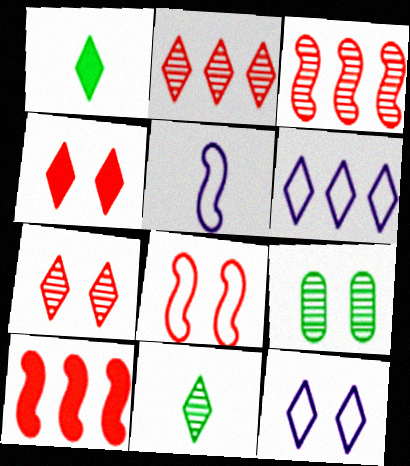[[1, 2, 12], 
[1, 6, 7], 
[4, 6, 11]]